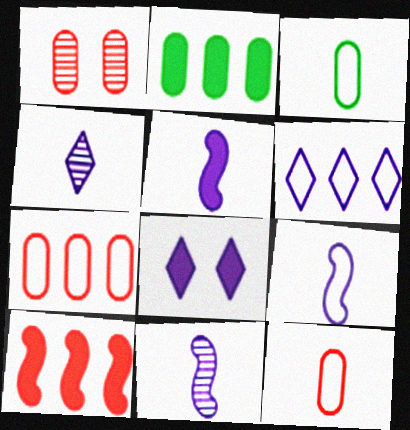[[4, 6, 8], 
[5, 9, 11]]